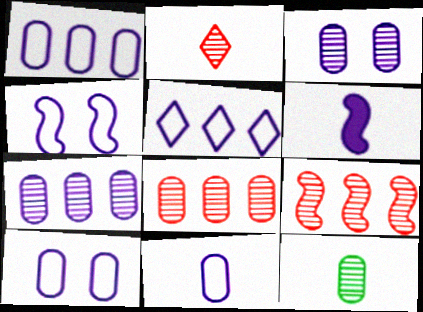[[1, 10, 11], 
[3, 5, 6], 
[3, 8, 12], 
[4, 5, 11]]